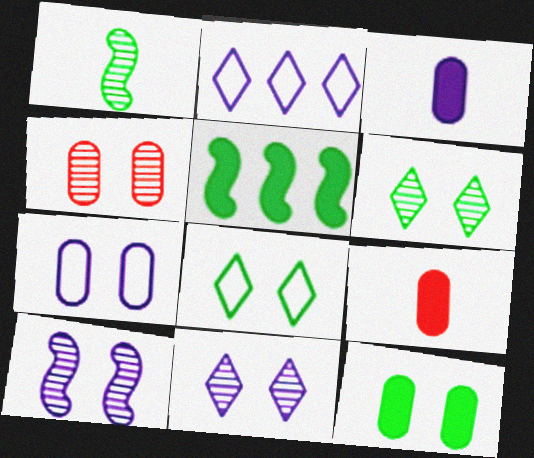[[2, 3, 10], 
[4, 6, 10], 
[4, 7, 12]]